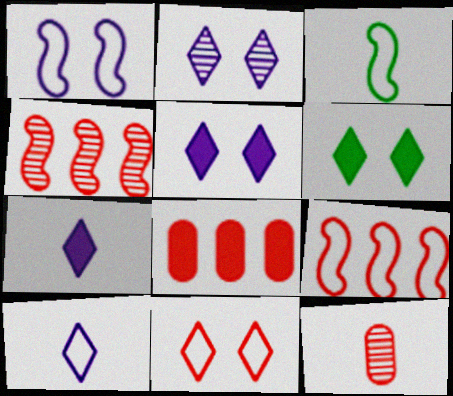[[1, 3, 9], 
[2, 3, 8], 
[2, 6, 11], 
[3, 7, 12]]